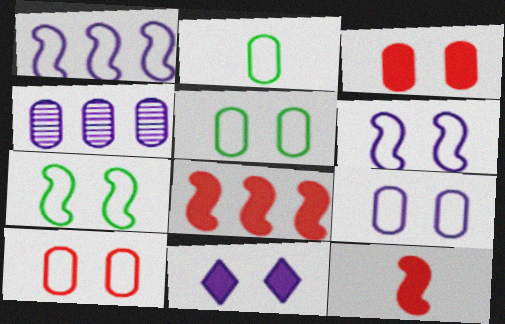[[2, 3, 4], 
[5, 9, 10]]